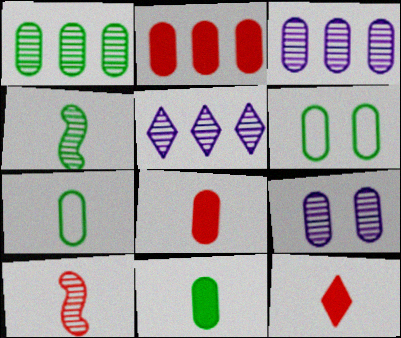[[1, 6, 11], 
[2, 7, 9], 
[3, 6, 8]]